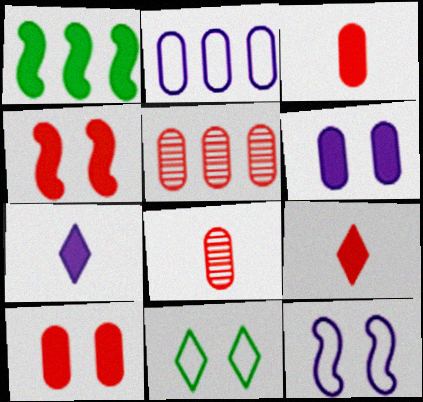[[1, 6, 9], 
[1, 7, 10]]